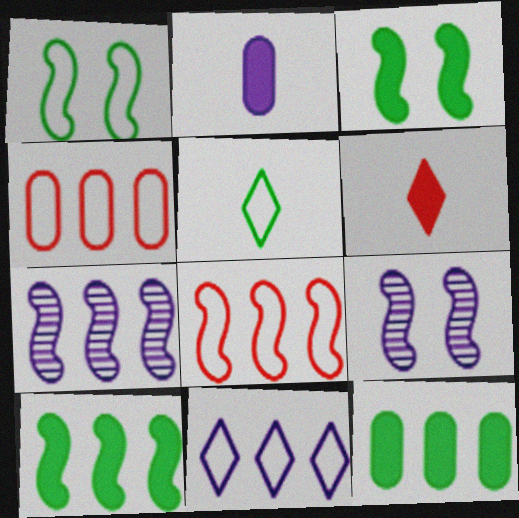[[2, 9, 11], 
[7, 8, 10]]